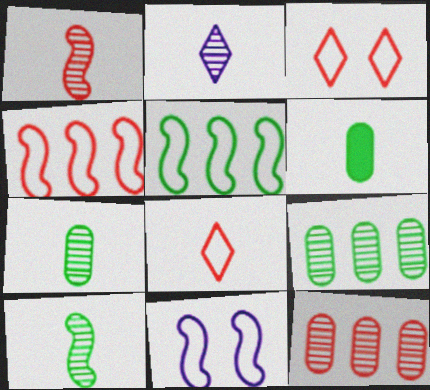[[1, 2, 7]]